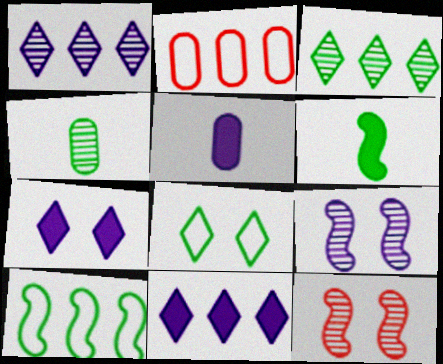[[1, 4, 12]]